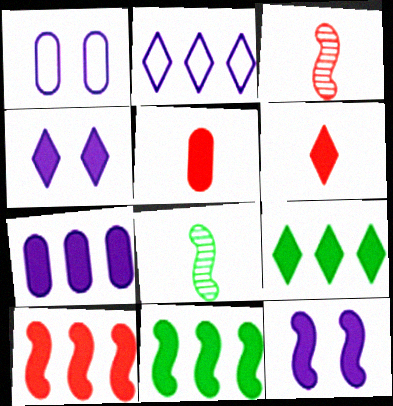[[1, 3, 9], 
[4, 5, 11], 
[4, 6, 9], 
[5, 9, 12], 
[7, 9, 10]]